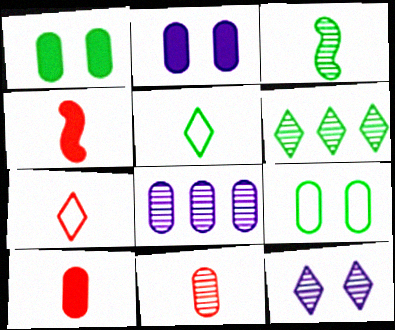[[4, 7, 11], 
[8, 9, 10]]